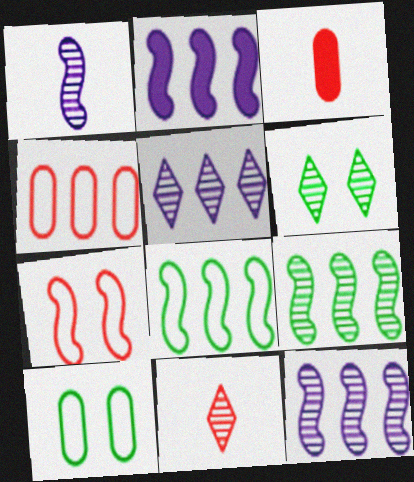[[2, 10, 11], 
[5, 6, 11]]